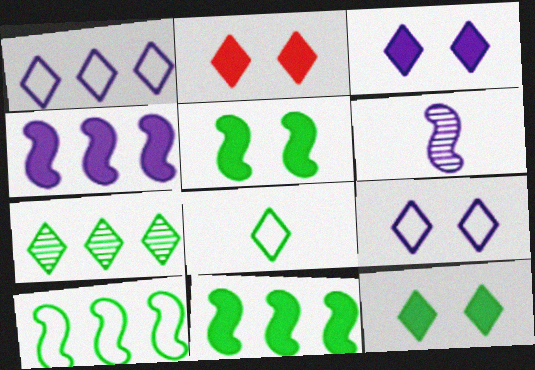[[2, 3, 12], 
[7, 8, 12]]